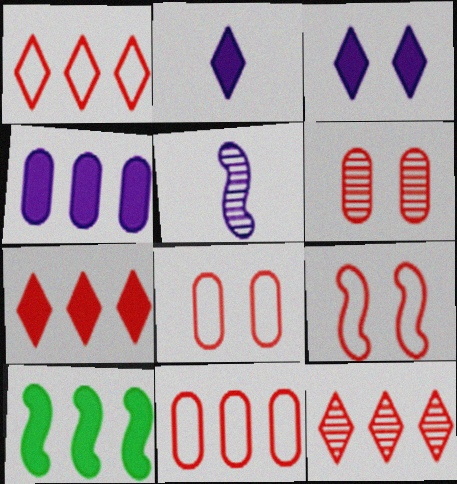[[1, 7, 12], 
[4, 7, 10], 
[5, 9, 10]]